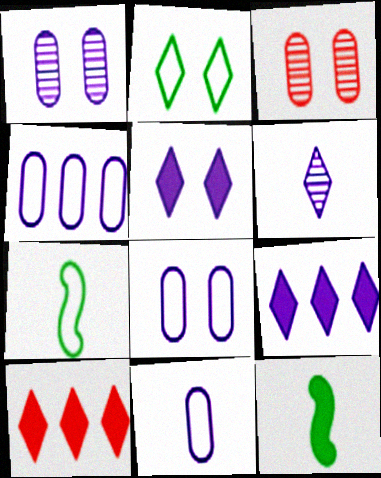[[1, 7, 10], 
[2, 6, 10], 
[3, 7, 9], 
[4, 8, 11]]